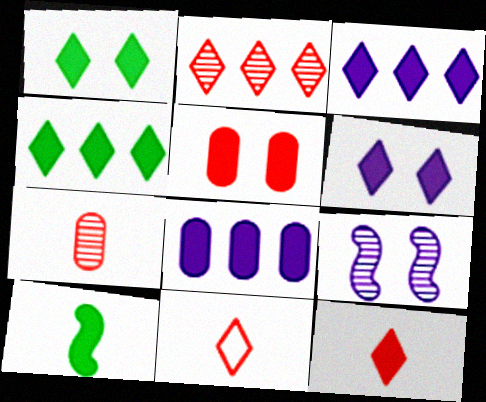[[1, 3, 12], 
[3, 5, 10], 
[4, 6, 12]]